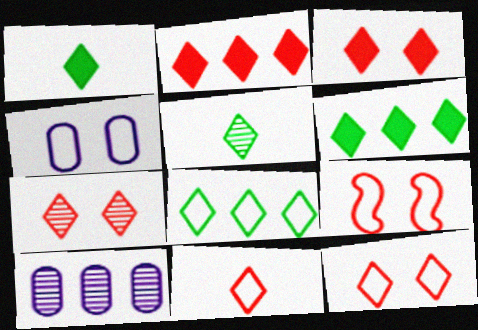[[1, 9, 10], 
[2, 7, 11], 
[3, 7, 12]]